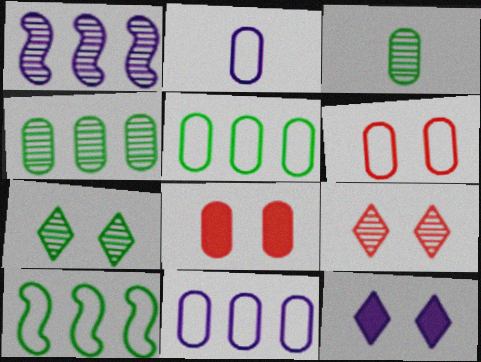[[1, 2, 12], 
[1, 3, 9], 
[2, 4, 8], 
[2, 5, 6], 
[3, 8, 11]]